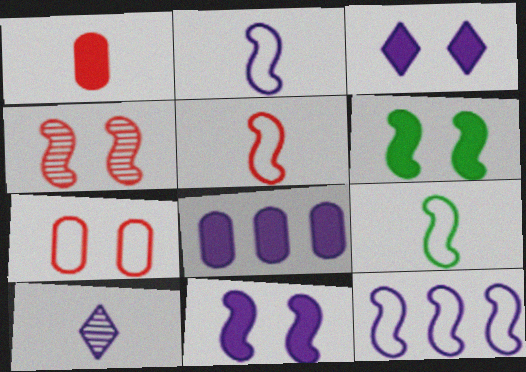[[1, 9, 10], 
[2, 5, 9]]